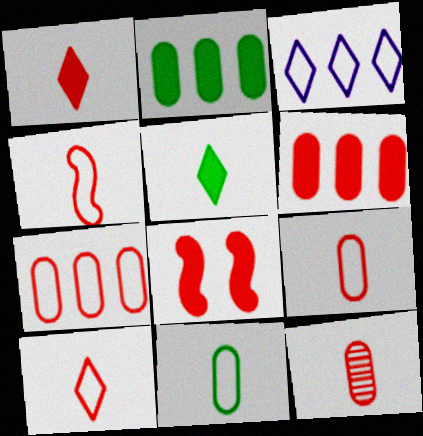[[1, 4, 12], 
[1, 6, 8], 
[4, 9, 10]]